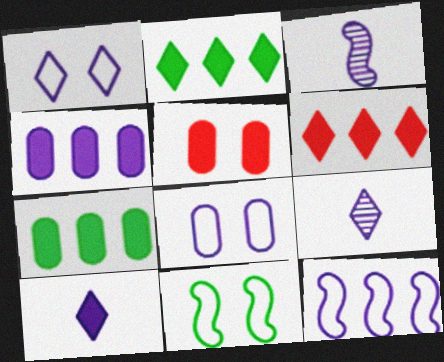[[1, 3, 4]]